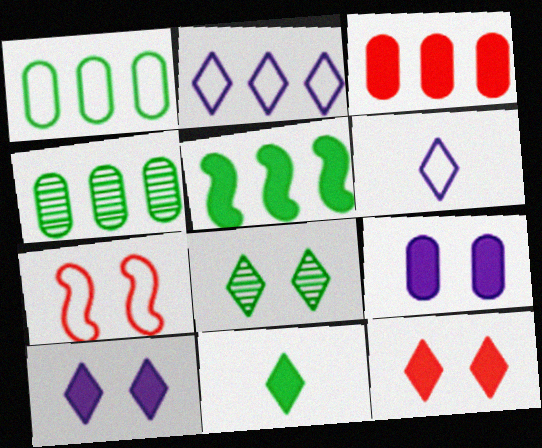[[1, 6, 7], 
[7, 8, 9]]